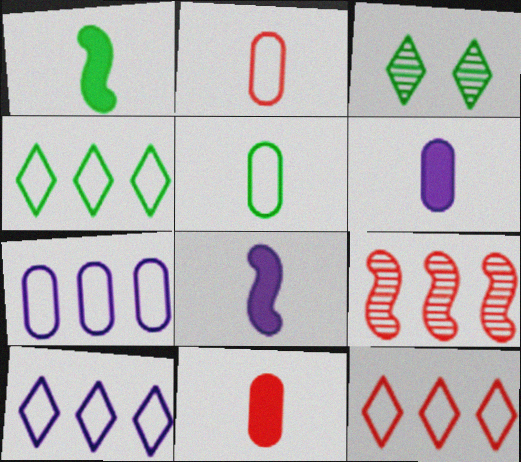[[4, 10, 12]]